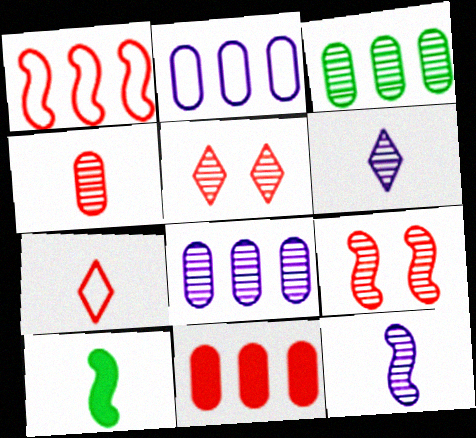[[2, 3, 11], 
[2, 5, 10], 
[3, 5, 12], 
[3, 6, 9], 
[7, 9, 11]]